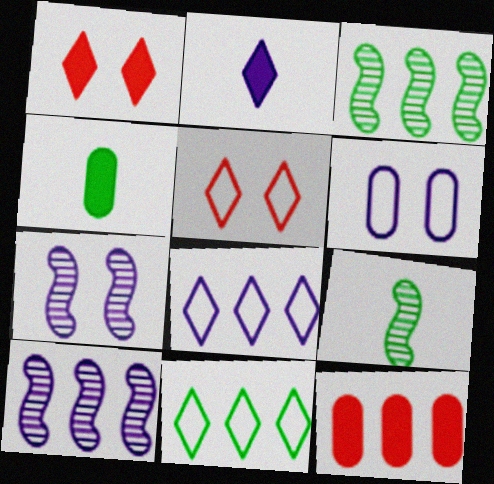[[2, 6, 10], 
[3, 8, 12], 
[4, 5, 10], 
[10, 11, 12]]